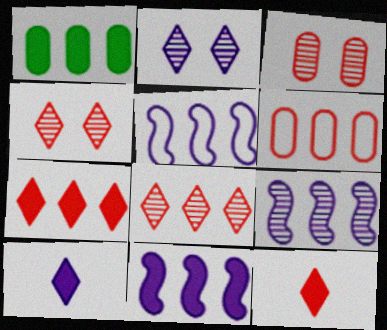[[1, 5, 8], 
[1, 7, 11], 
[5, 9, 11]]